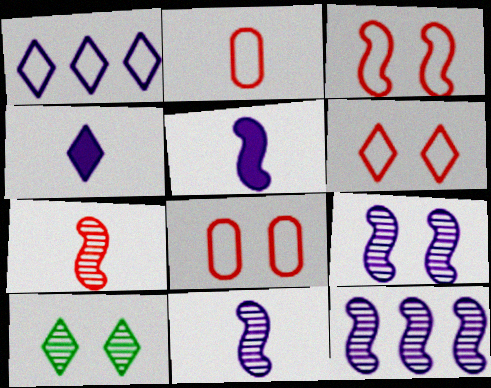[[3, 6, 8], 
[9, 11, 12]]